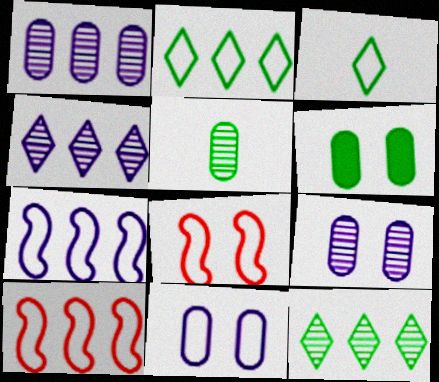[[3, 10, 11]]